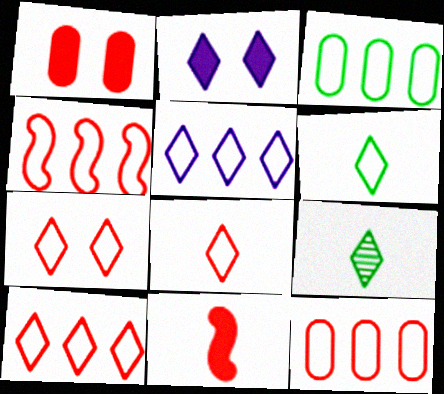[[2, 9, 10], 
[3, 4, 5], 
[4, 10, 12], 
[5, 6, 7], 
[7, 8, 10]]